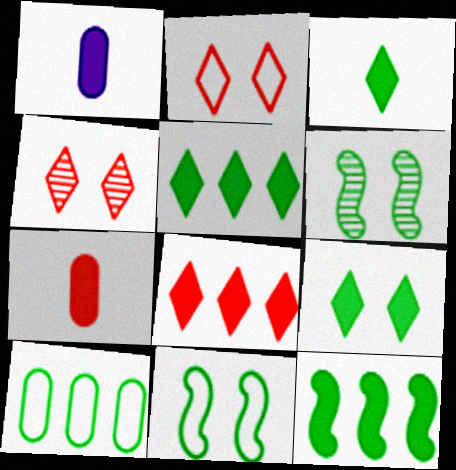[[3, 5, 9], 
[3, 6, 10]]